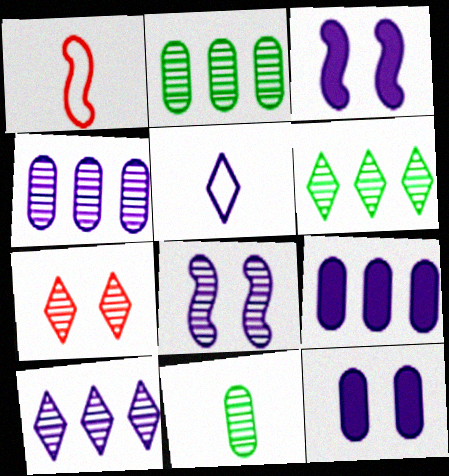[[1, 6, 12], 
[3, 4, 5], 
[5, 8, 9]]